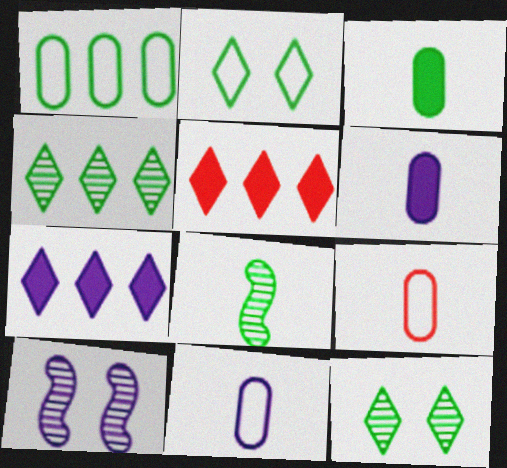[[7, 10, 11]]